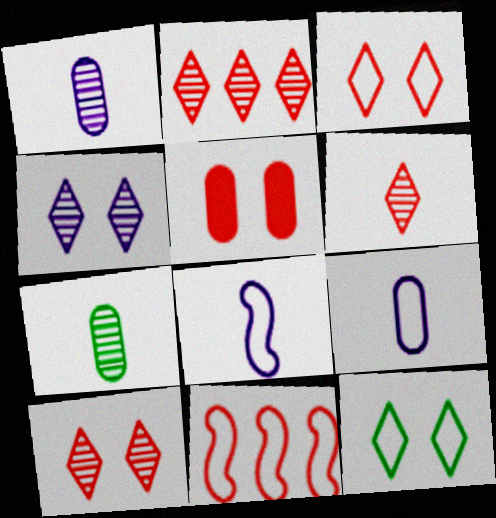[[2, 6, 10], 
[5, 6, 11], 
[9, 11, 12]]